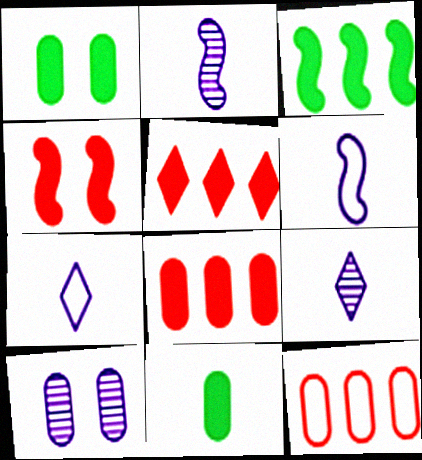[[10, 11, 12]]